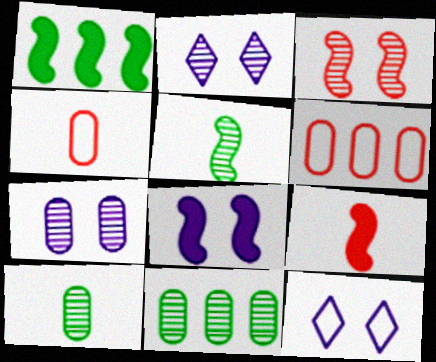[[1, 2, 4], 
[1, 8, 9], 
[7, 8, 12], 
[9, 11, 12]]